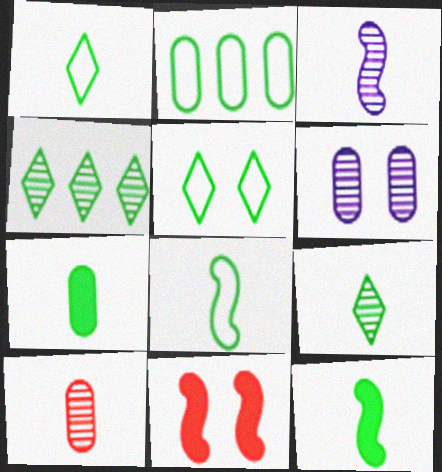[[2, 5, 8], 
[3, 9, 10], 
[5, 6, 11], 
[7, 8, 9]]